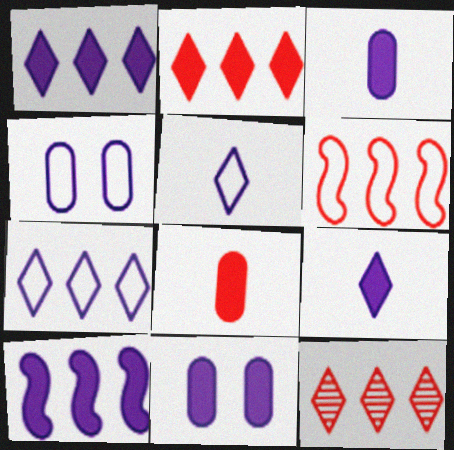[[9, 10, 11]]